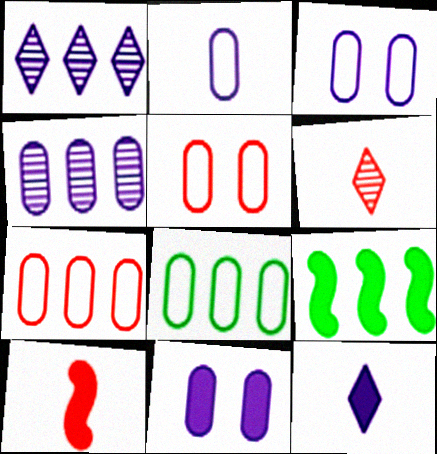[[1, 7, 9], 
[2, 4, 11], 
[2, 5, 8], 
[3, 6, 9]]